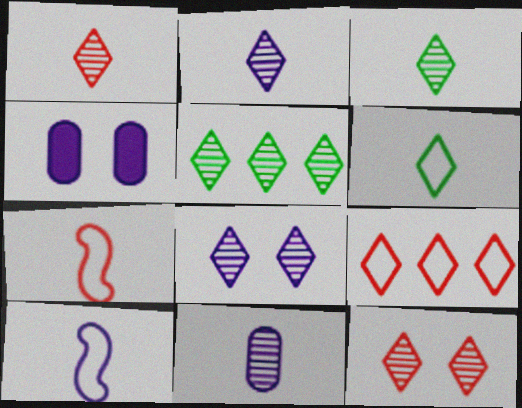[[1, 2, 3], 
[1, 5, 8], 
[2, 5, 12], 
[4, 5, 7]]